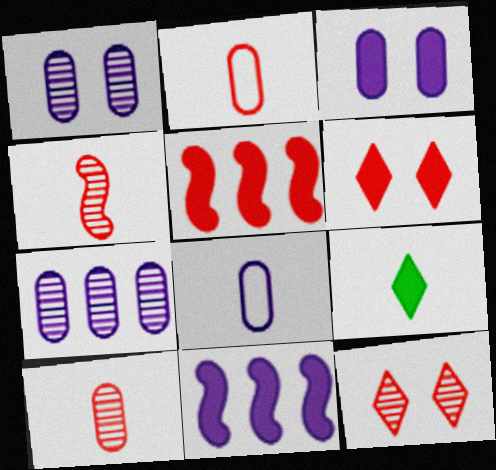[[2, 5, 12], 
[3, 5, 9], 
[3, 7, 8], 
[4, 8, 9]]